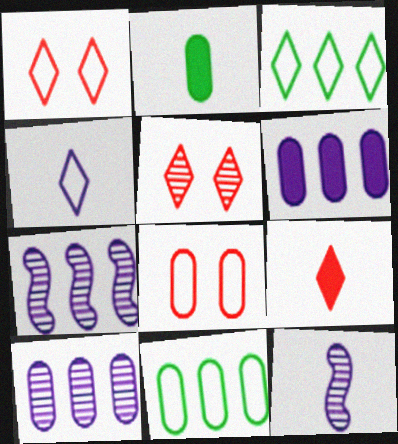[[1, 2, 7], 
[1, 3, 4], 
[2, 8, 10]]